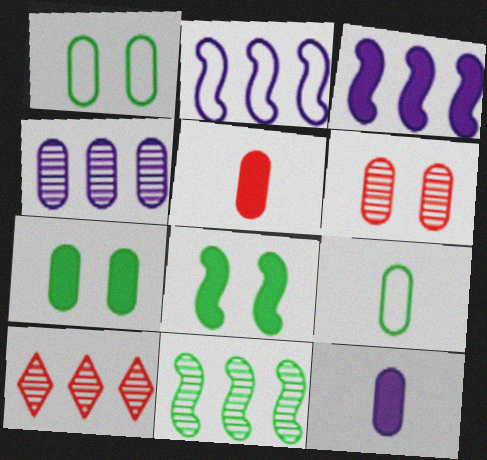[[1, 4, 5], 
[4, 10, 11]]